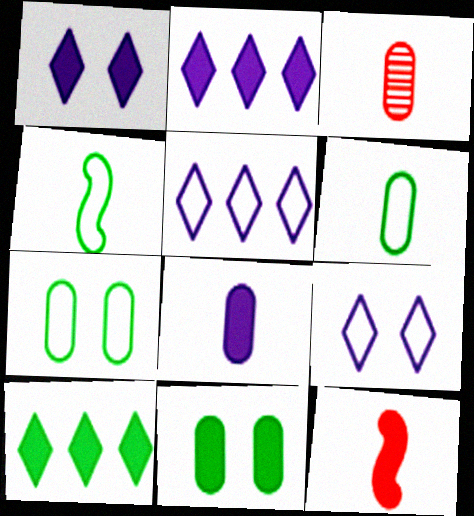[[2, 11, 12], 
[3, 6, 8]]